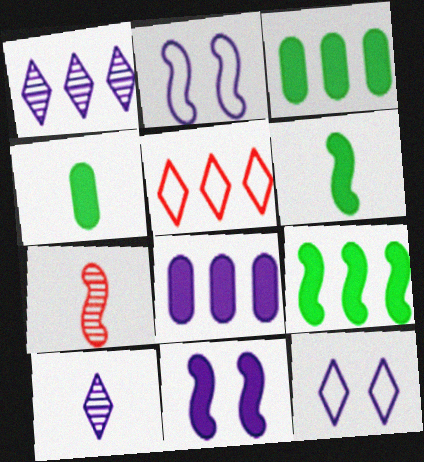[[2, 7, 9], 
[2, 8, 10], 
[3, 7, 12]]